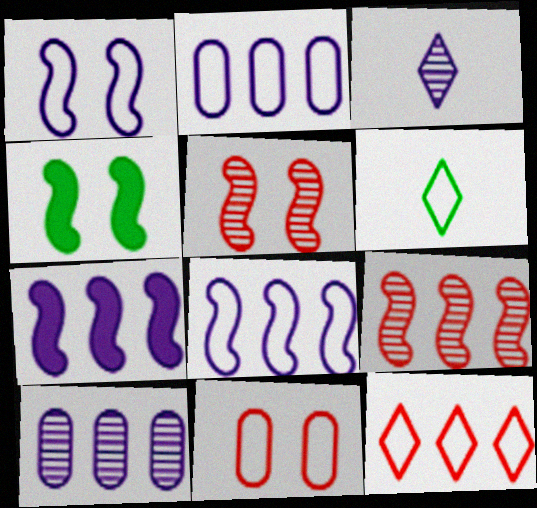[[1, 4, 5], 
[6, 8, 11]]